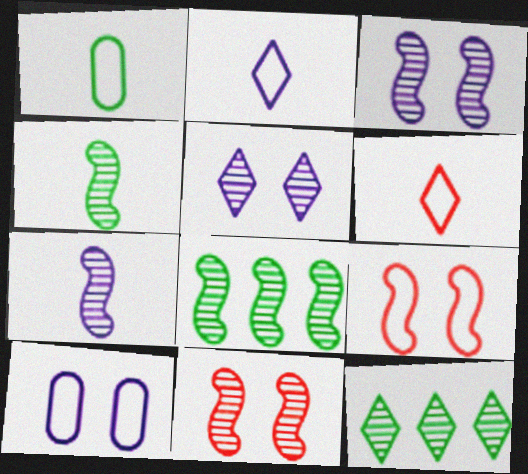[[7, 8, 11]]